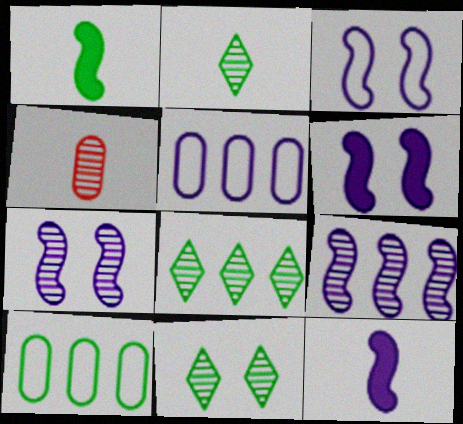[[1, 10, 11], 
[2, 8, 11], 
[3, 6, 7], 
[3, 9, 12], 
[4, 7, 8], 
[4, 9, 11]]